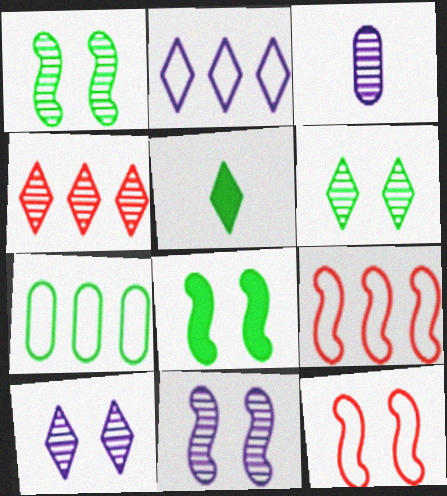[[1, 3, 4], 
[1, 5, 7], 
[2, 7, 9], 
[8, 11, 12]]